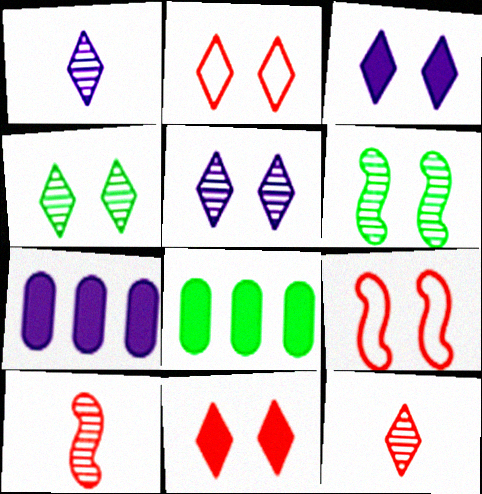[[1, 8, 9], 
[2, 3, 4]]